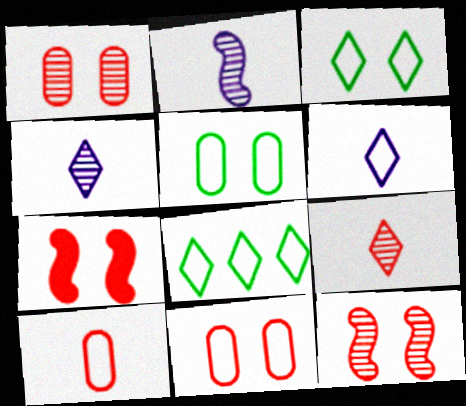[]